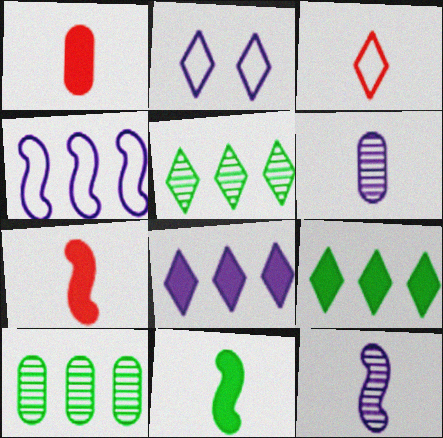[[2, 7, 10], 
[3, 6, 11]]